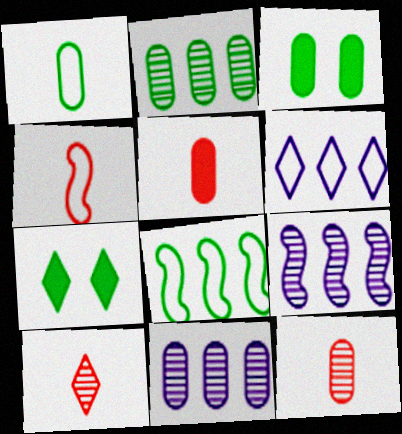[[1, 2, 3], 
[4, 5, 10], 
[4, 7, 11], 
[6, 7, 10]]